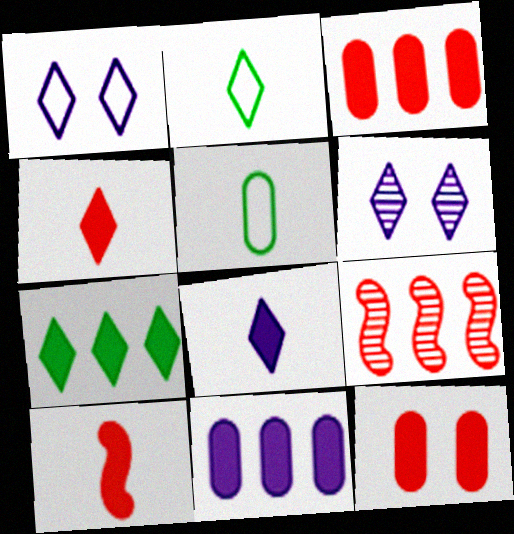[]